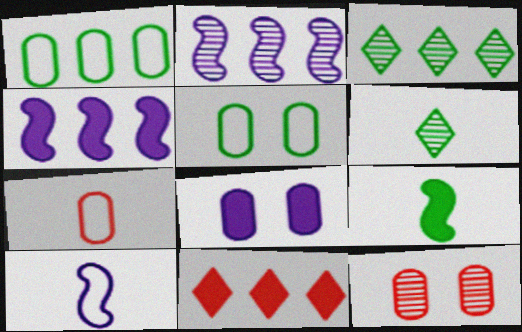[[1, 2, 11], 
[2, 6, 12], 
[3, 5, 9], 
[5, 8, 12], 
[8, 9, 11]]